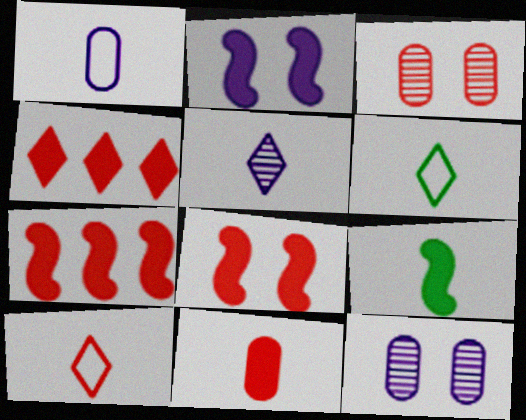[[2, 7, 9], 
[3, 7, 10], 
[4, 8, 11], 
[6, 7, 12]]